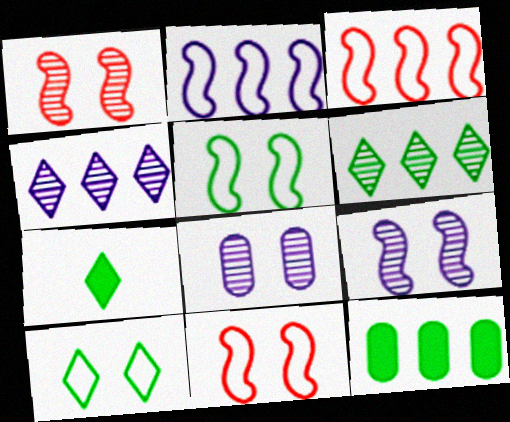[[3, 4, 12], 
[3, 7, 8], 
[6, 7, 10]]